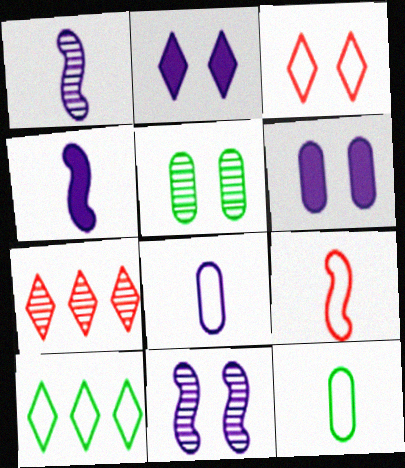[[1, 5, 7]]